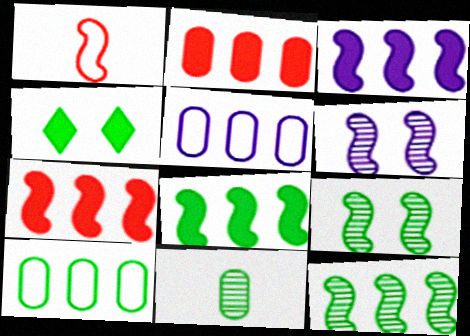[[1, 3, 9], 
[1, 6, 8], 
[3, 7, 8]]